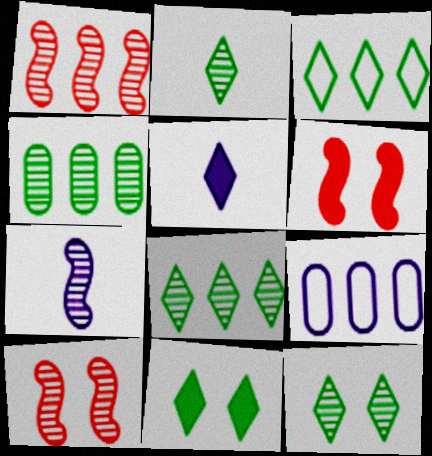[[2, 3, 11], 
[2, 6, 9], 
[2, 8, 12]]